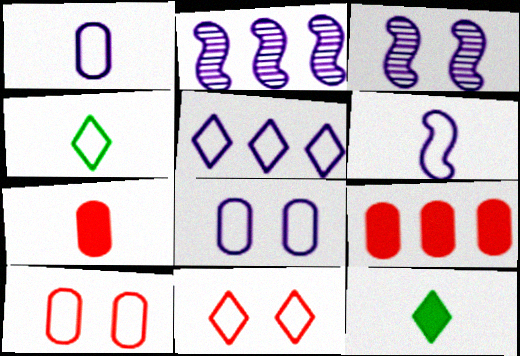[[2, 10, 12], 
[3, 4, 9], 
[4, 5, 11], 
[5, 6, 8]]